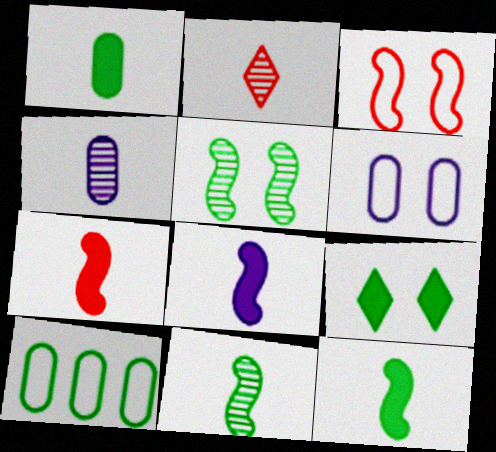[[2, 4, 11], 
[7, 8, 12], 
[9, 10, 11]]